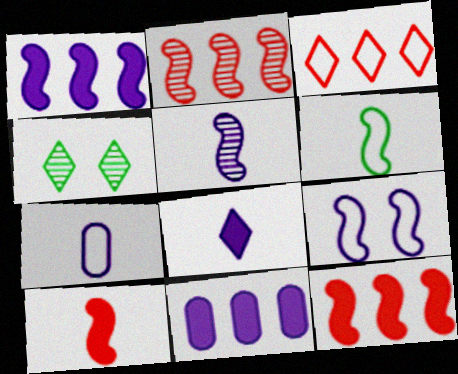[[1, 5, 9], 
[3, 4, 8], 
[4, 7, 12], 
[5, 6, 10], 
[5, 7, 8]]